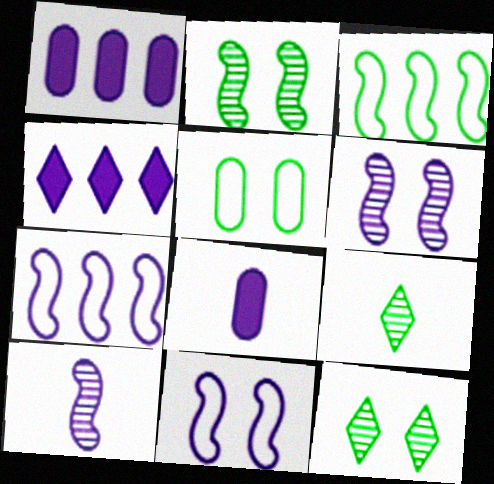[]